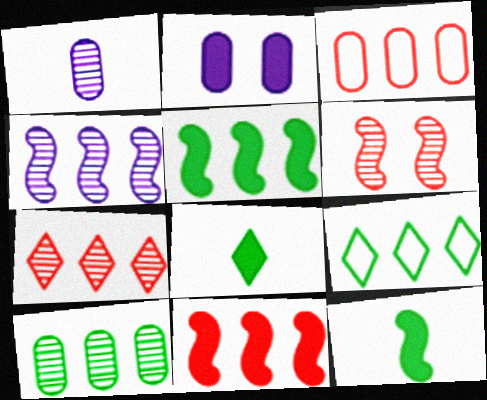[[2, 8, 11], 
[3, 7, 11], 
[4, 7, 10], 
[5, 9, 10]]